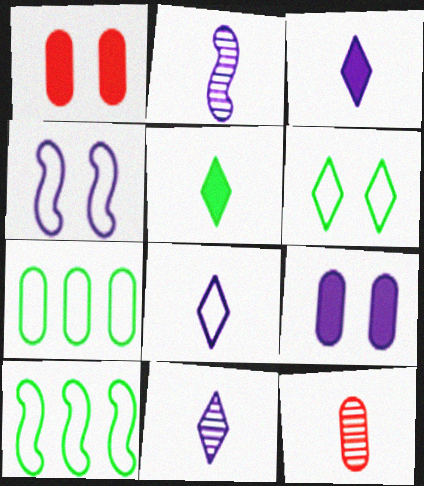[[1, 10, 11], 
[3, 8, 11], 
[7, 9, 12]]